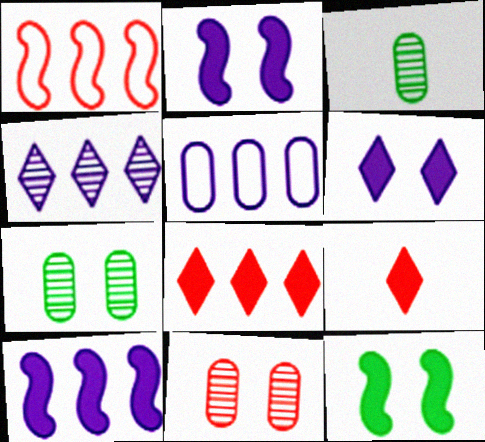[[1, 3, 6], 
[1, 9, 11], 
[4, 5, 10]]